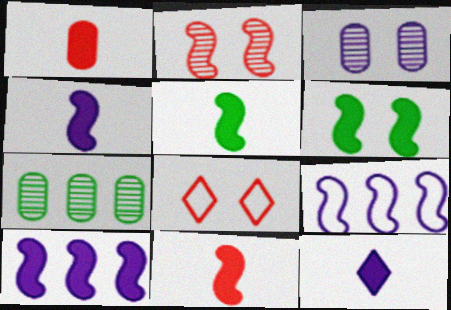[[1, 5, 12], 
[2, 5, 9], 
[3, 6, 8], 
[3, 9, 12], 
[4, 5, 11], 
[4, 7, 8], 
[6, 10, 11]]